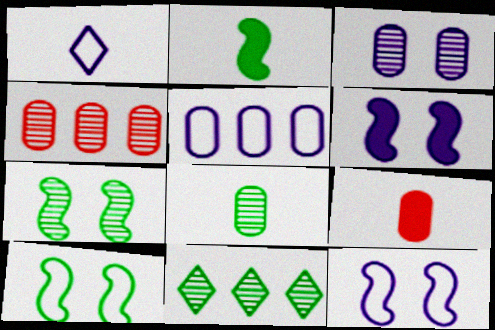[[1, 5, 12], 
[3, 4, 8], 
[7, 8, 11], 
[9, 11, 12]]